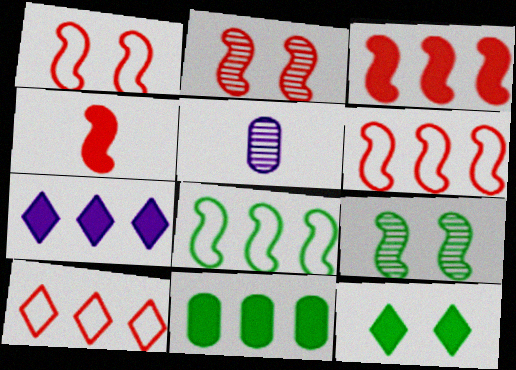[[2, 4, 6], 
[3, 7, 11], 
[5, 6, 12]]